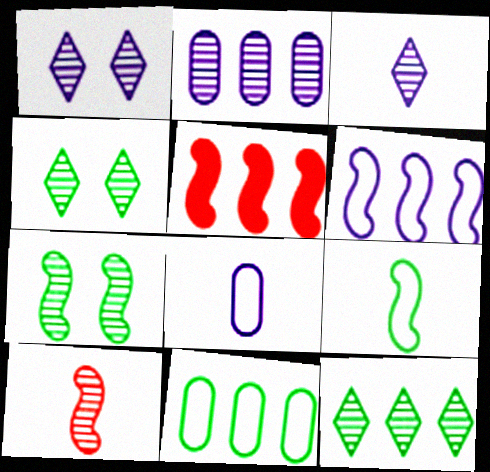[[2, 4, 10], 
[4, 5, 8]]